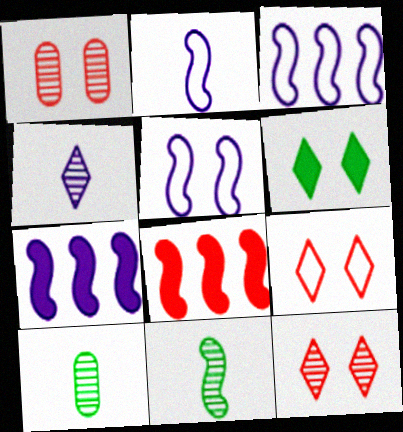[[1, 5, 6], 
[2, 3, 5], 
[5, 8, 11], 
[7, 9, 10]]